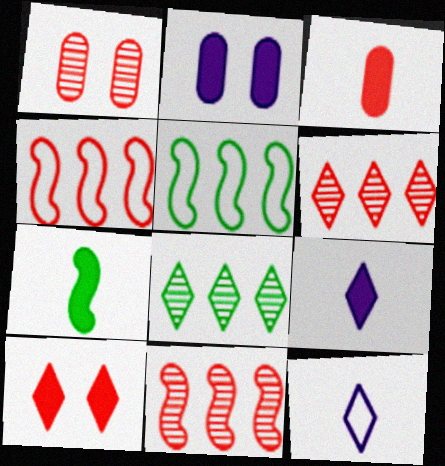[[1, 5, 9], 
[3, 7, 9], 
[8, 10, 12]]